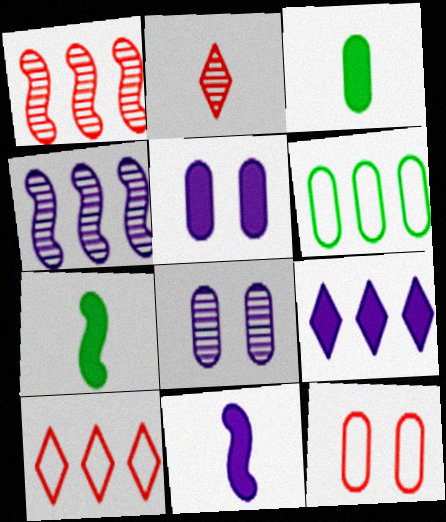[[1, 6, 9], 
[5, 9, 11], 
[7, 8, 10]]